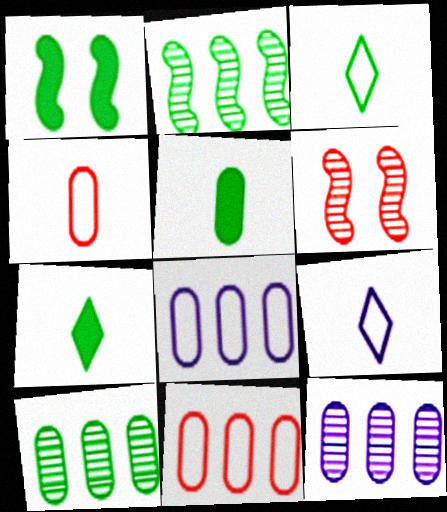[[1, 3, 10], 
[6, 7, 8]]